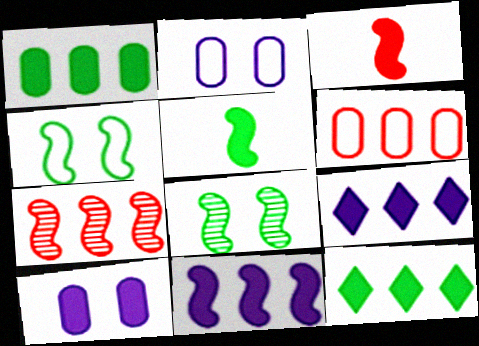[[3, 10, 12]]